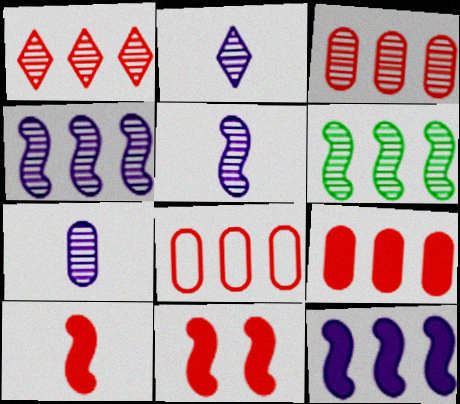[[2, 5, 7], 
[3, 8, 9]]